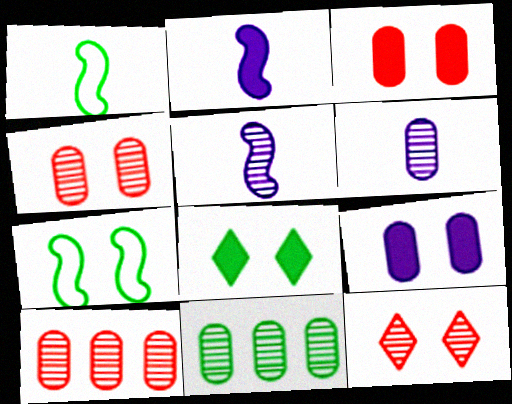[[1, 8, 11], 
[4, 6, 11], 
[5, 11, 12], 
[7, 9, 12]]